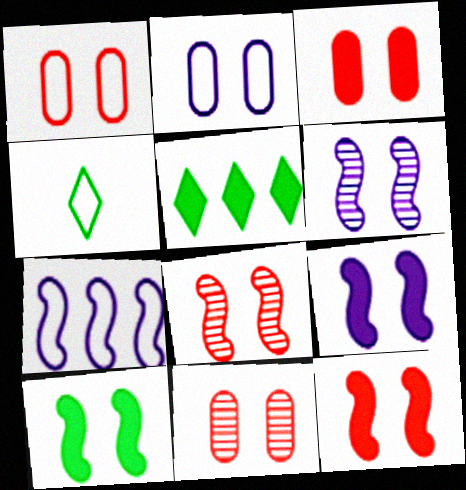[[1, 3, 11], 
[1, 4, 7], 
[9, 10, 12]]